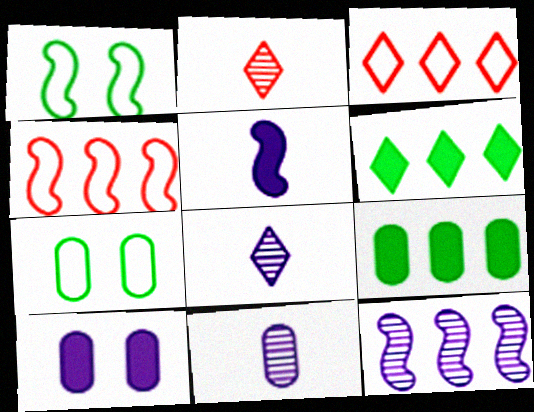[[3, 9, 12]]